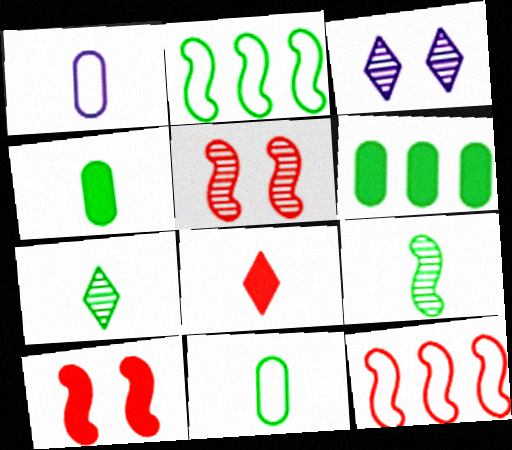[[1, 8, 9], 
[3, 4, 12]]